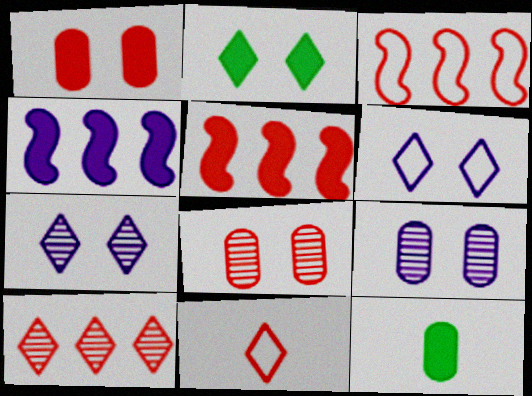[[3, 7, 12], 
[5, 8, 11]]